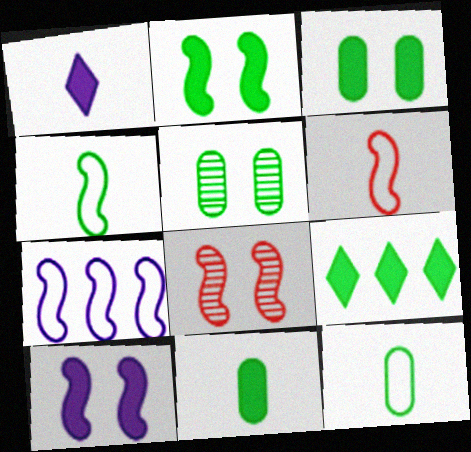[[2, 9, 11], 
[4, 5, 9]]